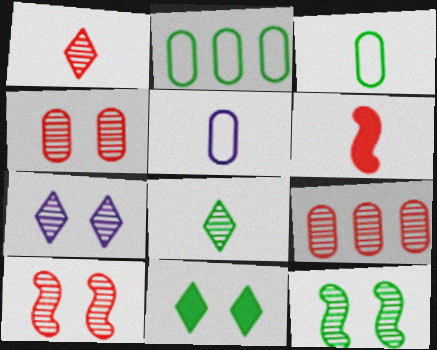[[1, 9, 10], 
[2, 6, 7], 
[4, 7, 12], 
[5, 6, 8]]